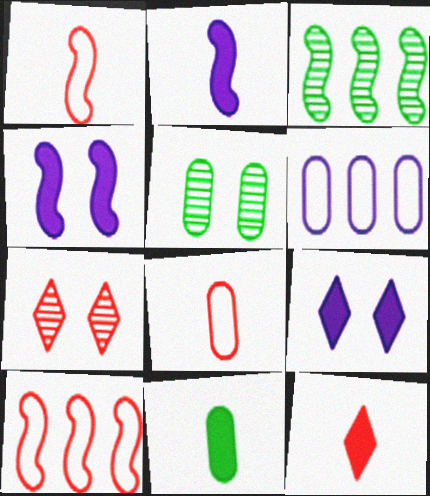[[1, 3, 4], 
[2, 11, 12], 
[3, 8, 9]]